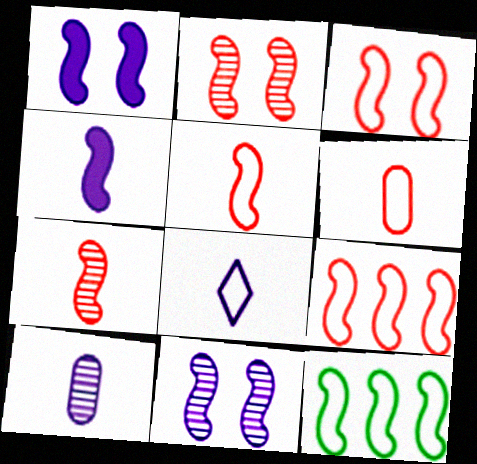[[1, 7, 12], 
[2, 4, 12], 
[3, 5, 9], 
[4, 8, 10]]